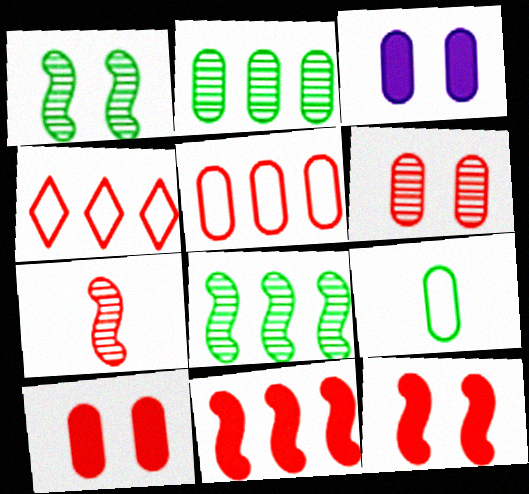[[4, 7, 10]]